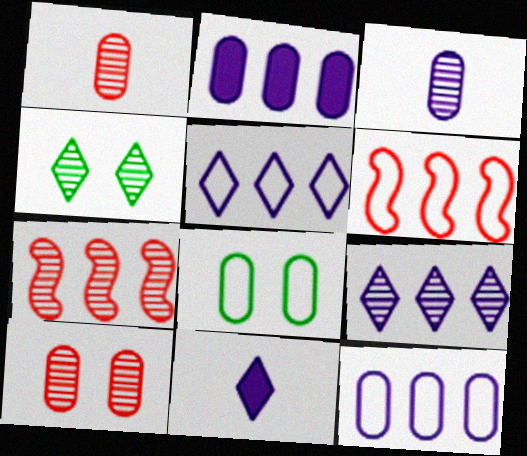[[1, 2, 8], 
[3, 4, 7], 
[7, 8, 11]]